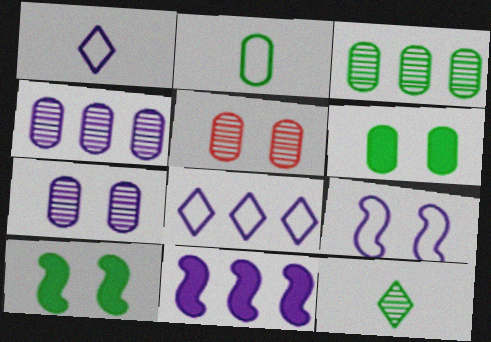[[1, 7, 11], 
[2, 3, 6], 
[4, 8, 11]]